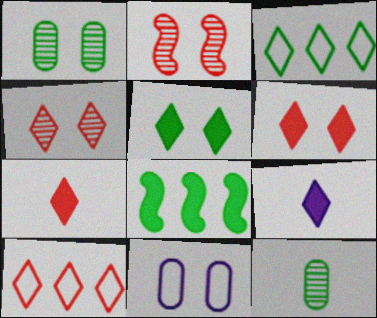[[2, 5, 11], 
[3, 4, 9], 
[4, 7, 10]]